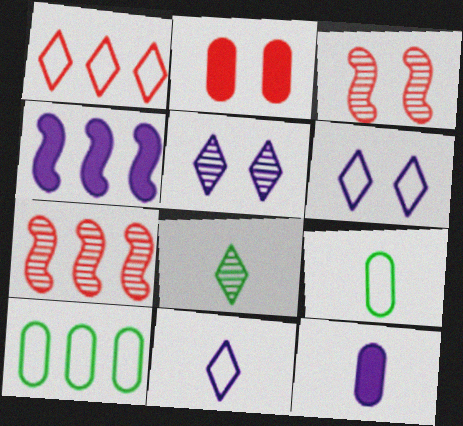[]